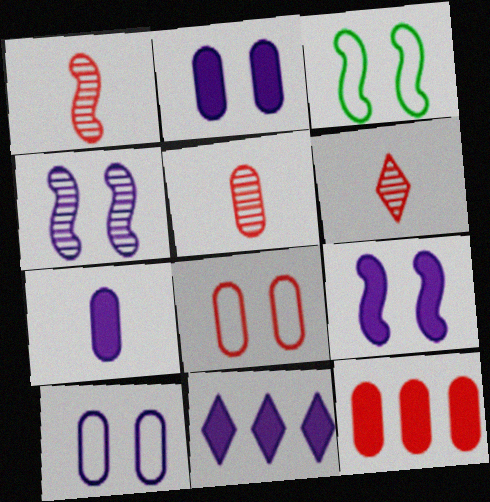[[1, 5, 6], 
[3, 5, 11], 
[5, 8, 12], 
[7, 9, 11]]